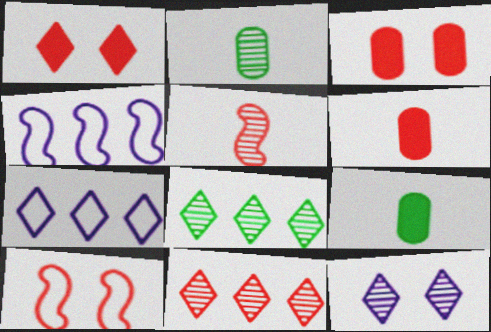[[1, 2, 4], 
[6, 10, 11]]